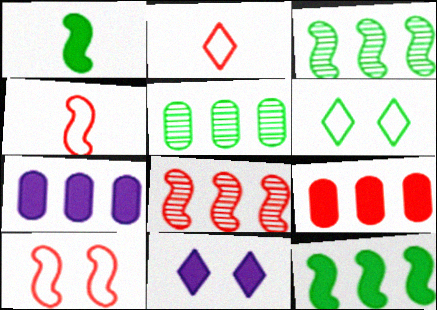[[1, 5, 6], 
[1, 9, 11], 
[4, 5, 11]]